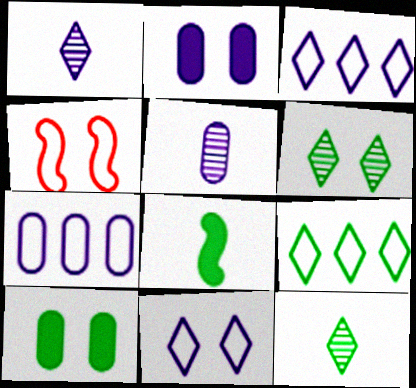[[2, 4, 6], 
[2, 5, 7]]